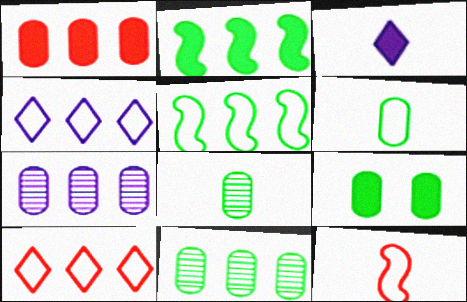[[2, 7, 10], 
[3, 8, 12], 
[6, 9, 11]]